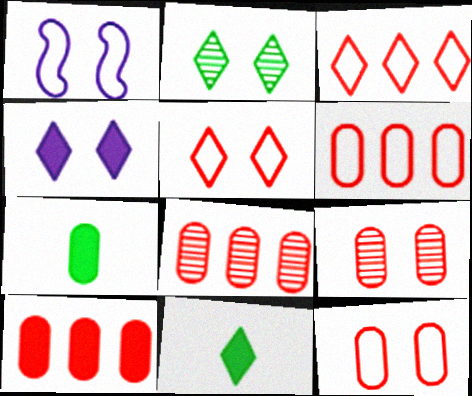[[1, 8, 11], 
[2, 4, 5], 
[6, 8, 10]]